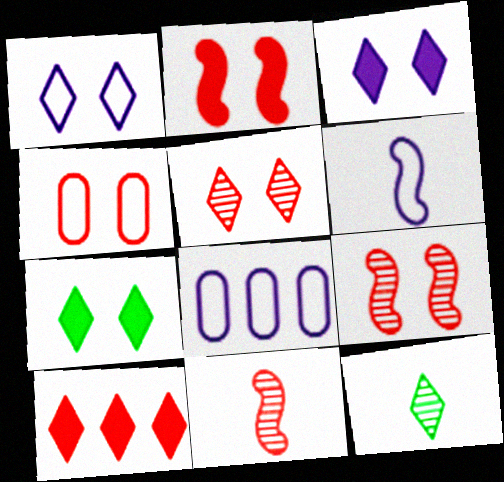[[1, 5, 7], 
[1, 6, 8], 
[1, 10, 12], 
[2, 4, 5], 
[2, 8, 12], 
[4, 10, 11], 
[7, 8, 11]]